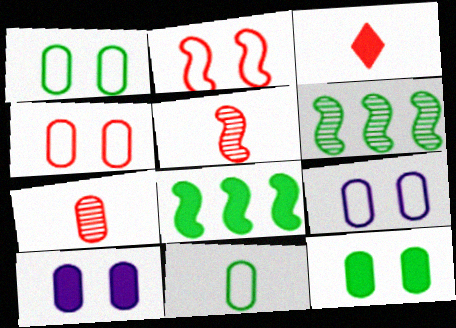[[1, 4, 9], 
[3, 6, 9], 
[3, 8, 10]]